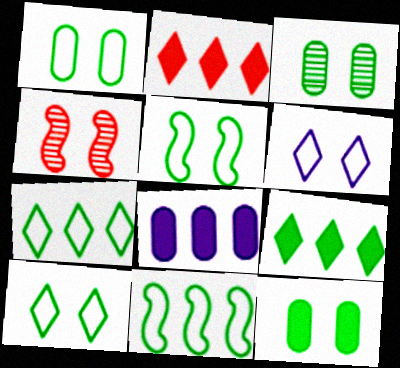[[1, 3, 12], 
[1, 5, 10], 
[4, 6, 12]]